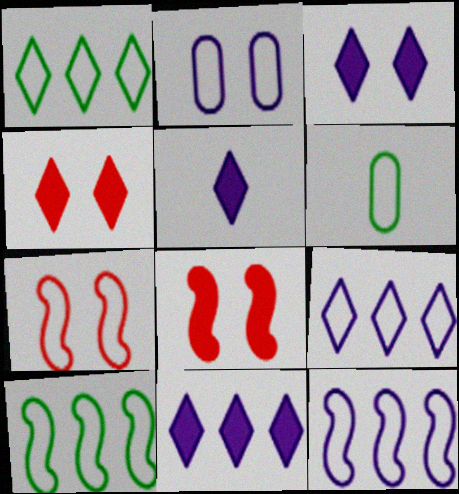[[3, 5, 11], 
[6, 7, 9]]